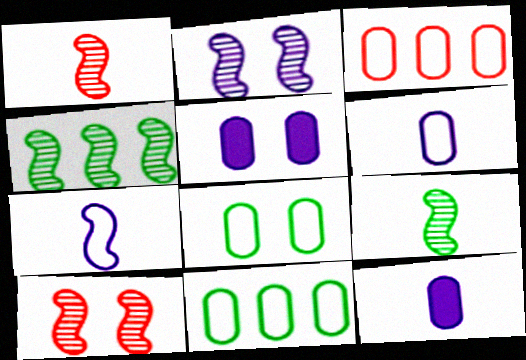[[1, 2, 4], 
[3, 6, 8]]